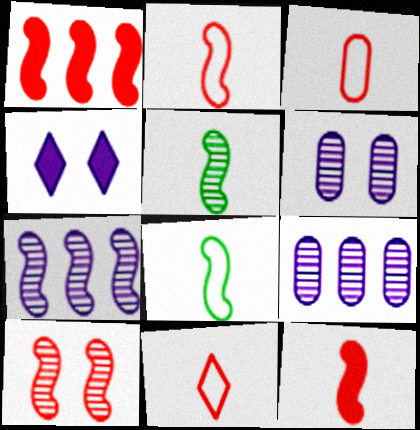[[1, 2, 10], 
[2, 3, 11], 
[5, 7, 10]]